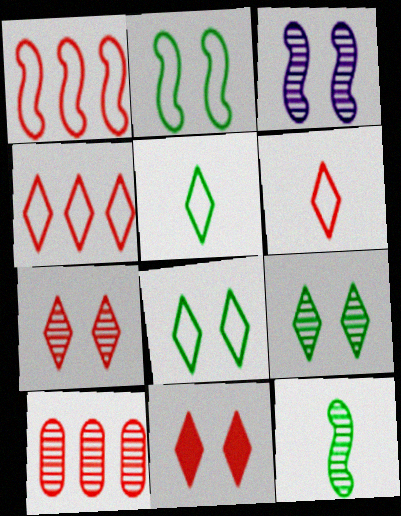[]